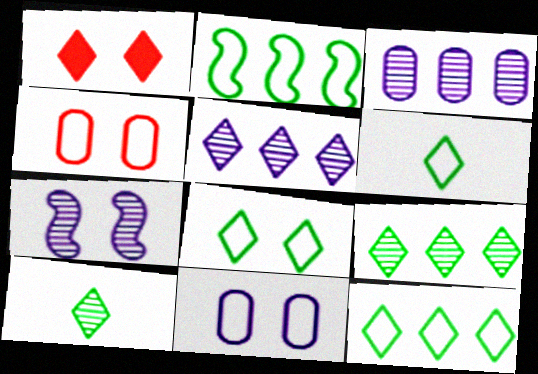[[1, 5, 6], 
[6, 8, 12]]